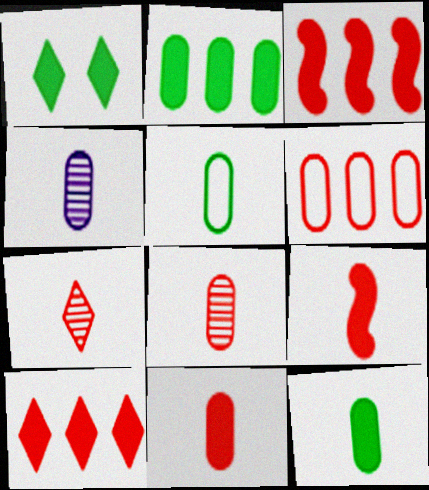[[4, 5, 11]]